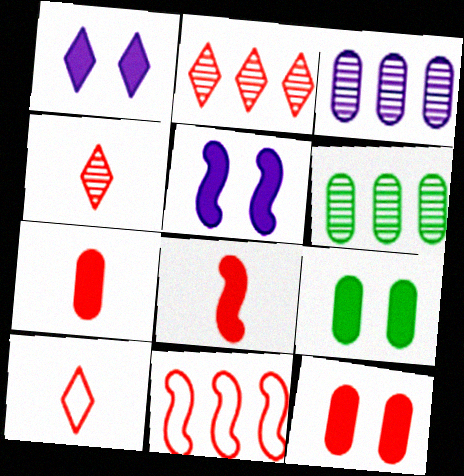[[4, 11, 12], 
[5, 6, 10]]